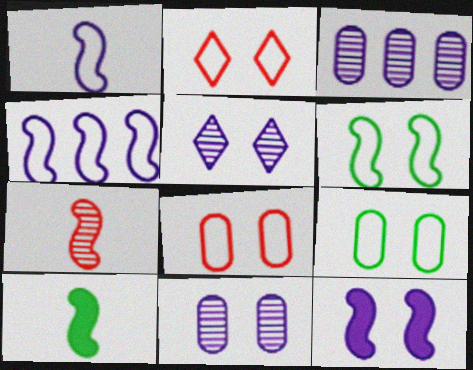[[1, 7, 10], 
[2, 3, 10]]